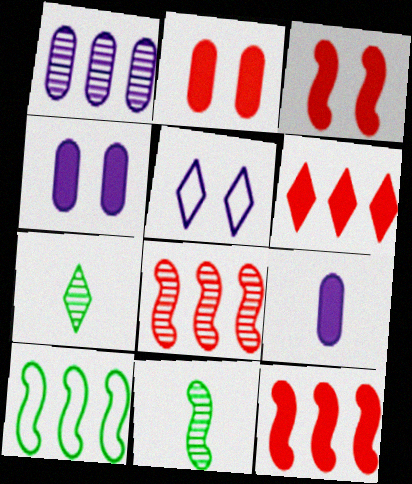[[1, 6, 10], 
[5, 6, 7]]